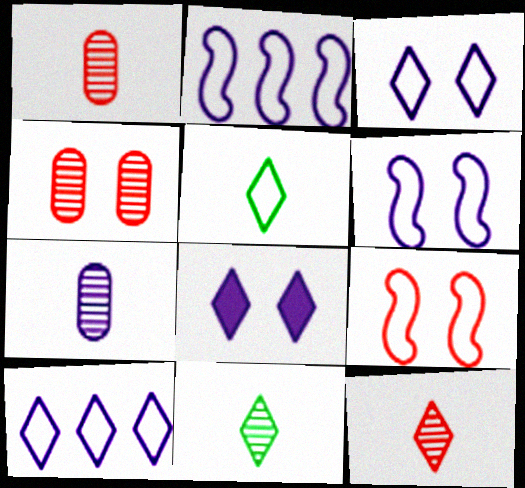[[2, 7, 8]]